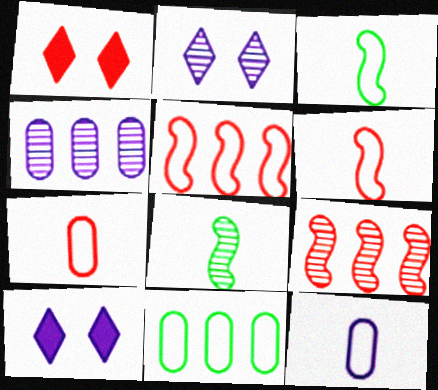[[1, 3, 4], 
[1, 7, 9]]